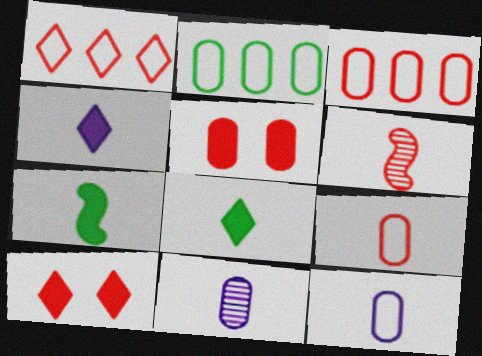[[1, 5, 6], 
[2, 5, 11], 
[3, 6, 10], 
[6, 8, 12]]